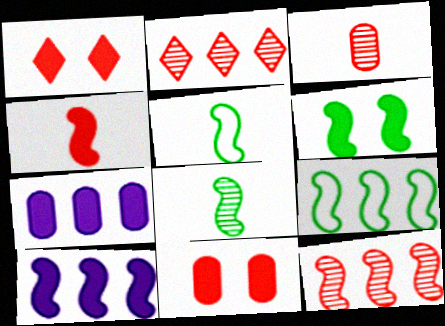[[2, 7, 9], 
[4, 6, 10], 
[6, 8, 9], 
[9, 10, 12]]